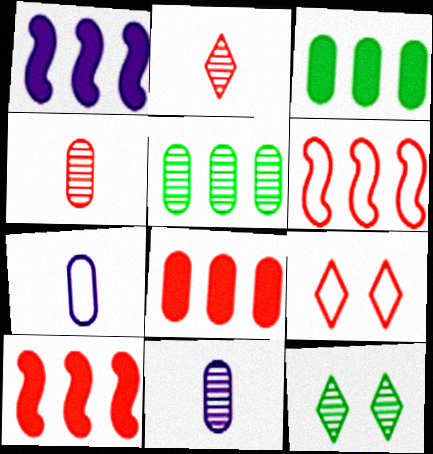[[4, 9, 10], 
[7, 10, 12]]